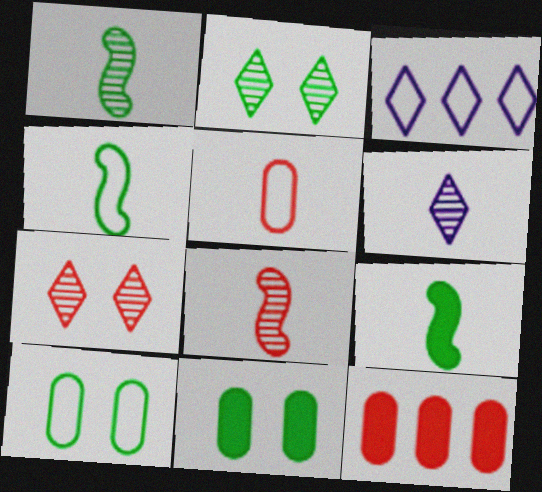[[1, 4, 9], 
[3, 8, 11], 
[5, 6, 9]]